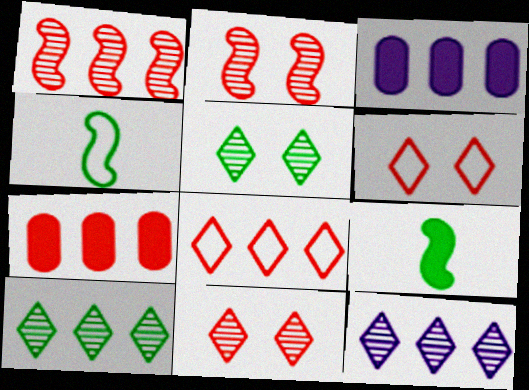[[1, 7, 8], 
[3, 4, 11]]